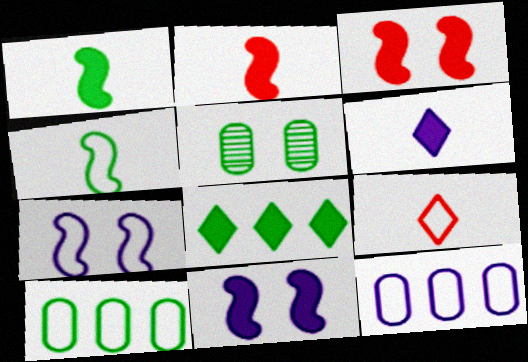[[4, 5, 8], 
[7, 9, 10]]